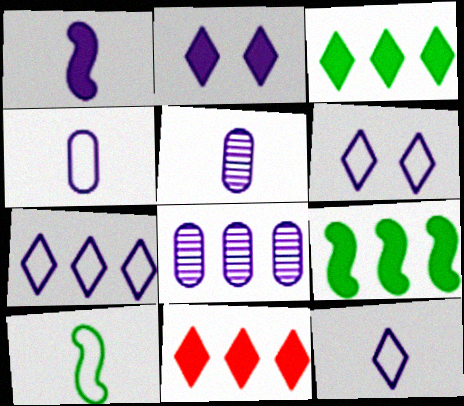[[1, 5, 12], 
[1, 6, 8], 
[6, 7, 12]]